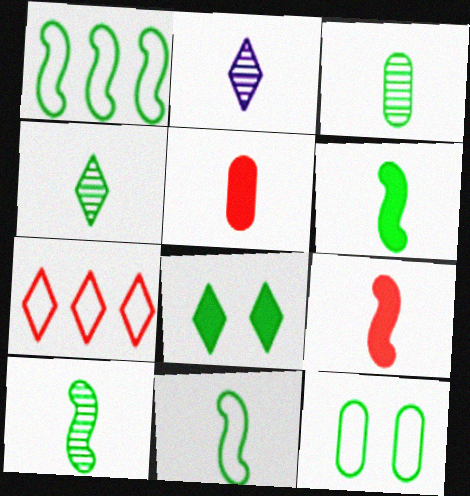[[1, 3, 8], 
[2, 5, 11], 
[2, 7, 8], 
[3, 4, 10], 
[6, 10, 11]]